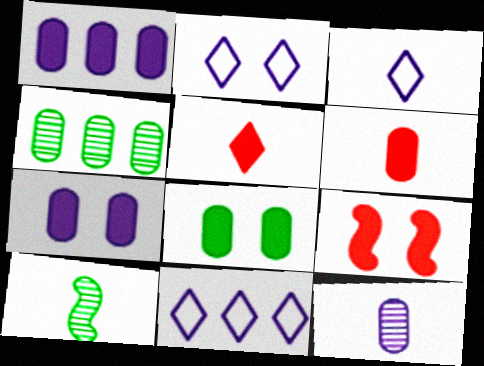[[1, 6, 8], 
[2, 3, 11], 
[3, 4, 9], 
[3, 6, 10]]